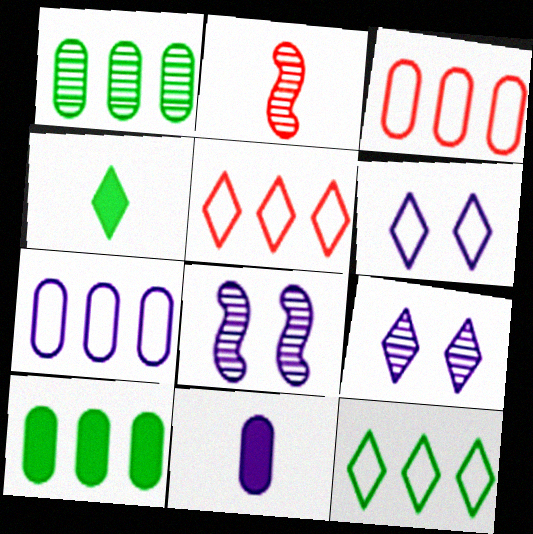[[1, 2, 9], 
[2, 6, 10], 
[3, 4, 8], 
[4, 5, 9]]